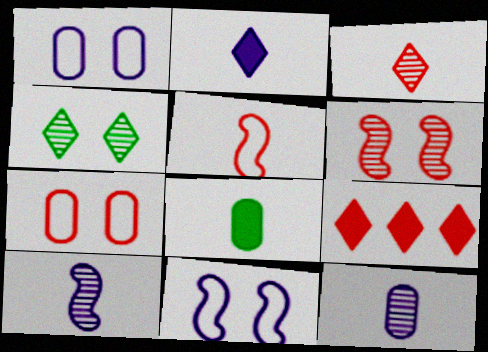[]